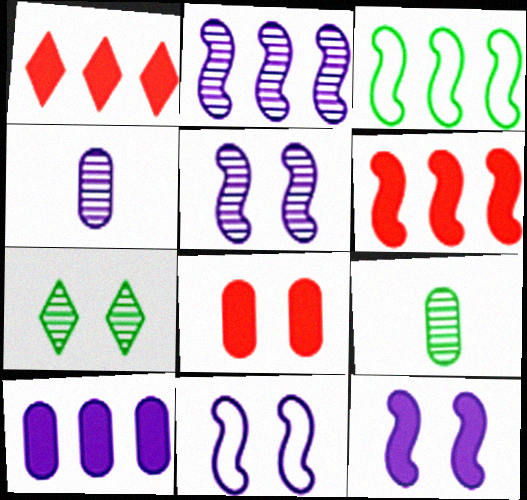[[1, 9, 11], 
[2, 3, 6], 
[5, 11, 12], 
[7, 8, 11]]